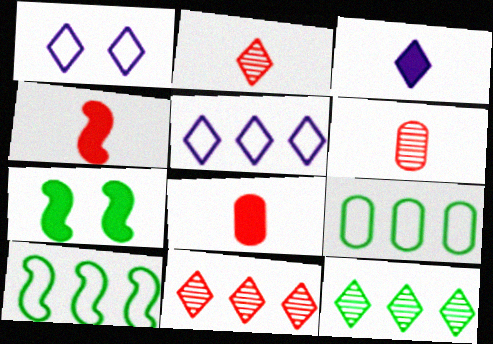[[5, 6, 7]]